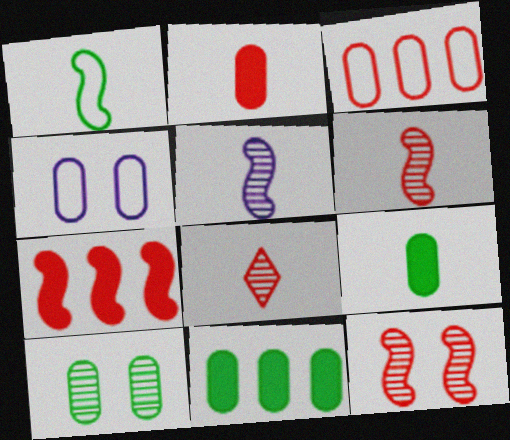[]